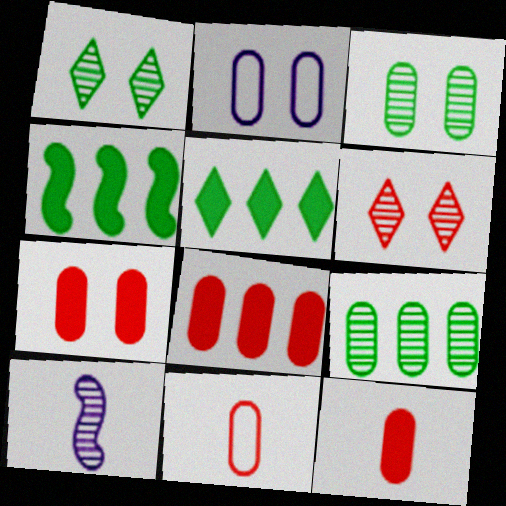[[2, 3, 7], 
[2, 9, 12], 
[6, 9, 10], 
[7, 8, 12]]